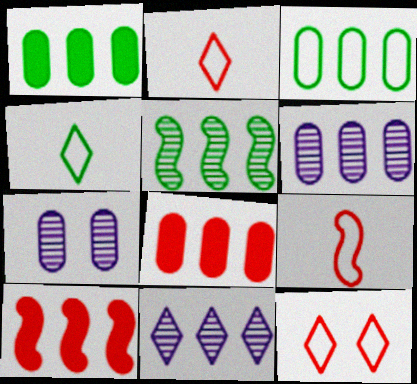[[3, 6, 8], 
[3, 10, 11], 
[4, 7, 10]]